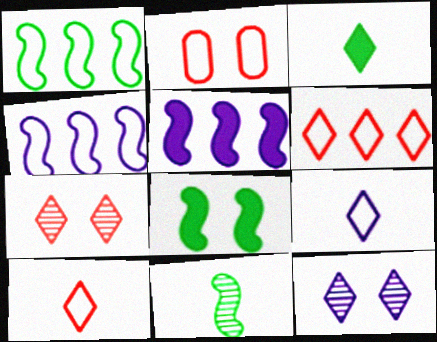[[1, 2, 9], 
[1, 8, 11], 
[2, 8, 12], 
[3, 6, 12]]